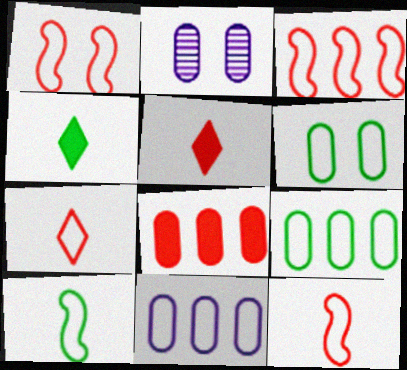[[1, 3, 12], 
[2, 3, 4]]